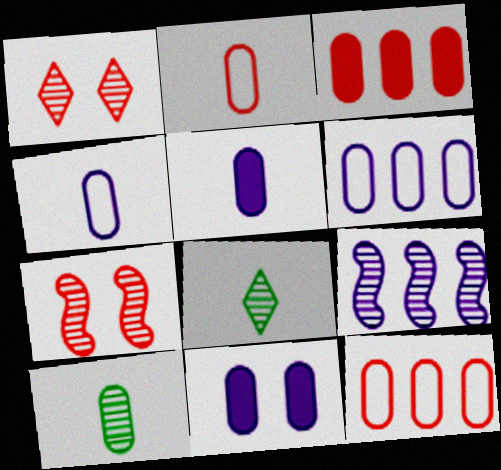[[1, 9, 10], 
[2, 5, 10], 
[10, 11, 12]]